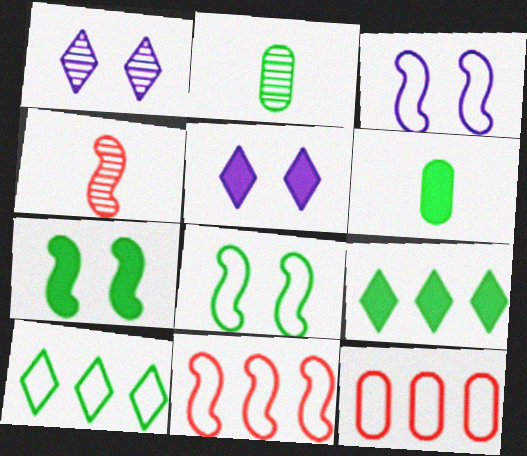[[1, 6, 11], 
[2, 5, 11], 
[2, 7, 10], 
[2, 8, 9], 
[6, 7, 9]]